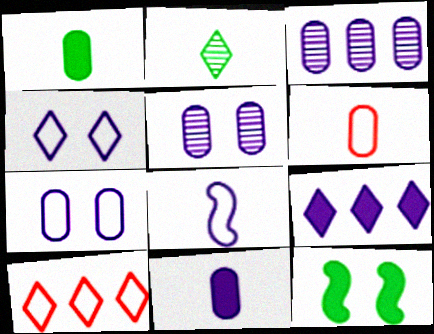[[3, 7, 11], 
[5, 8, 9]]